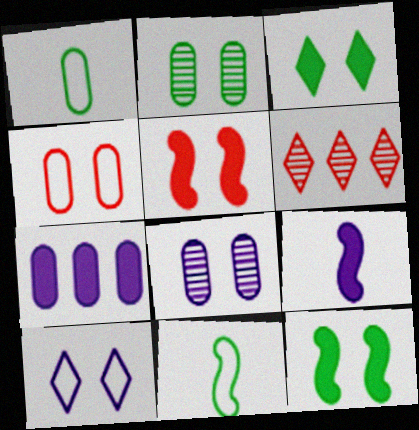[[2, 5, 10]]